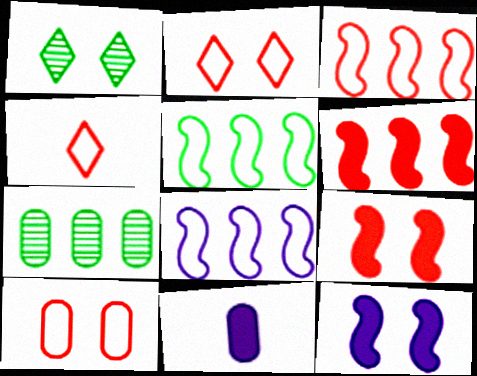[[1, 3, 11], 
[1, 10, 12], 
[3, 4, 10], 
[3, 5, 8], 
[4, 7, 12], 
[7, 10, 11]]